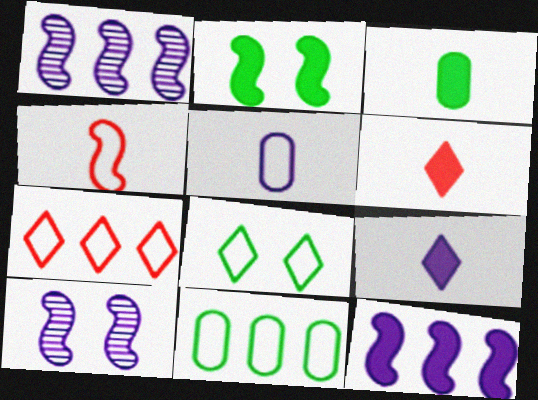[[1, 2, 4], 
[3, 7, 10], 
[6, 10, 11]]